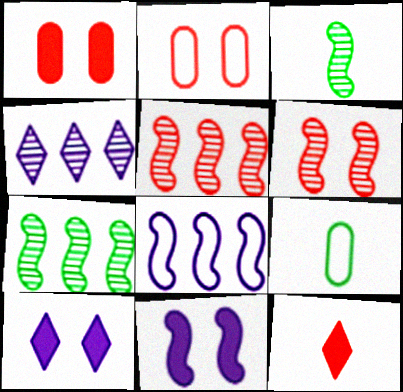[[2, 5, 12], 
[5, 9, 10]]